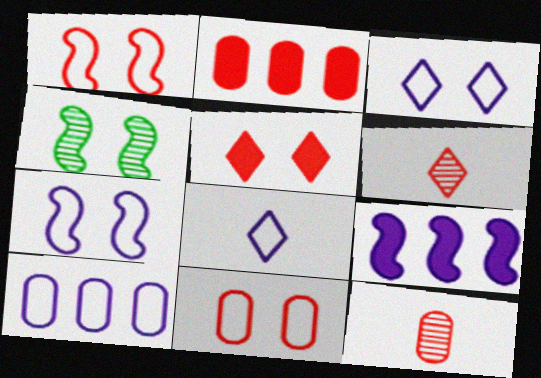[[1, 2, 6], 
[2, 4, 8], 
[2, 11, 12], 
[7, 8, 10]]